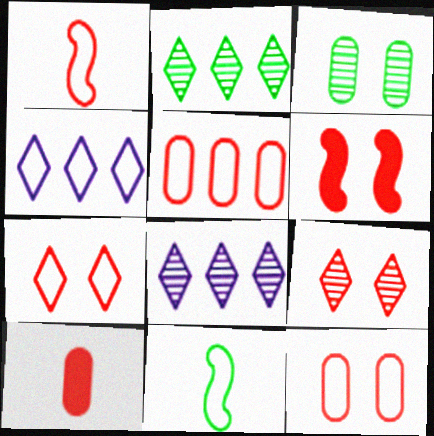[[1, 5, 7], 
[4, 11, 12], 
[6, 9, 12]]